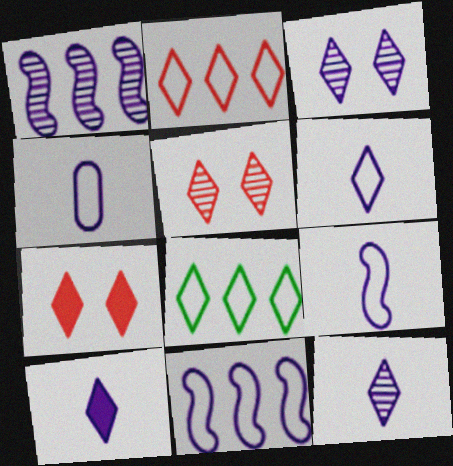[[4, 6, 9], 
[5, 8, 10], 
[6, 10, 12], 
[7, 8, 12]]